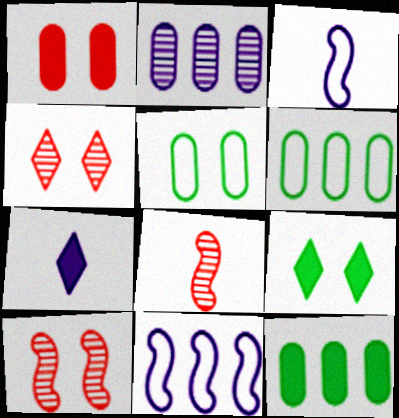[[3, 4, 12], 
[6, 7, 10]]